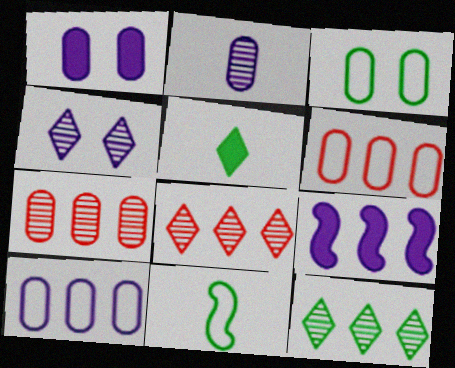[[1, 2, 10], 
[1, 8, 11], 
[6, 9, 12]]